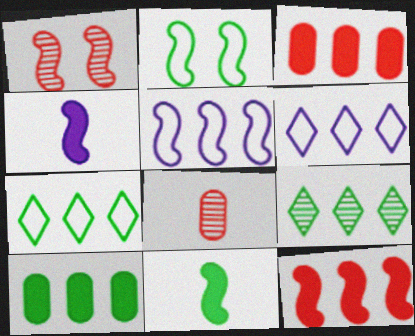[[1, 5, 11], 
[3, 5, 9]]